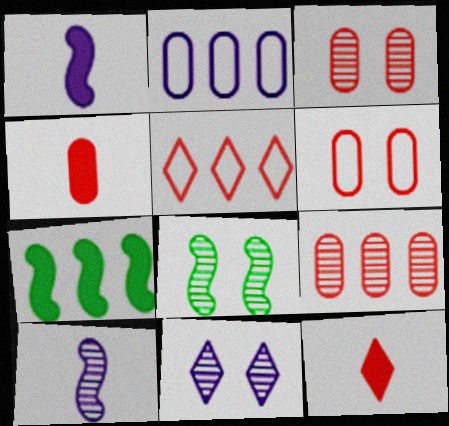[[1, 2, 11], 
[2, 8, 12], 
[3, 8, 11], 
[4, 6, 9]]